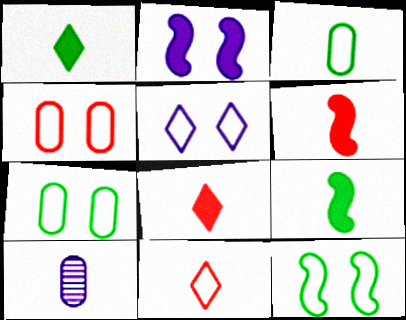[[4, 5, 12], 
[9, 10, 11]]